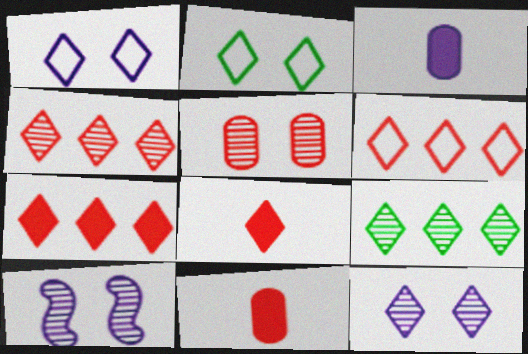[[1, 8, 9], 
[4, 6, 7]]